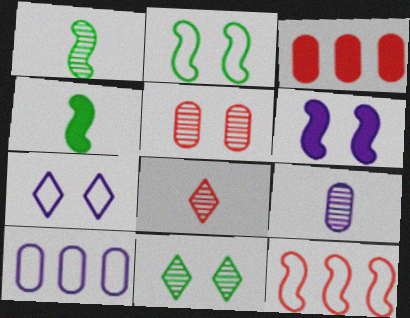[[1, 3, 7], 
[1, 6, 12], 
[1, 8, 9]]